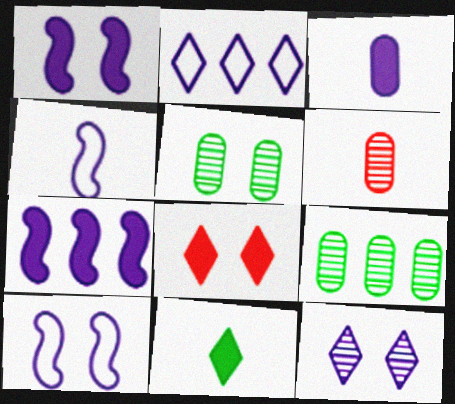[[4, 6, 11], 
[4, 8, 9], 
[5, 8, 10]]